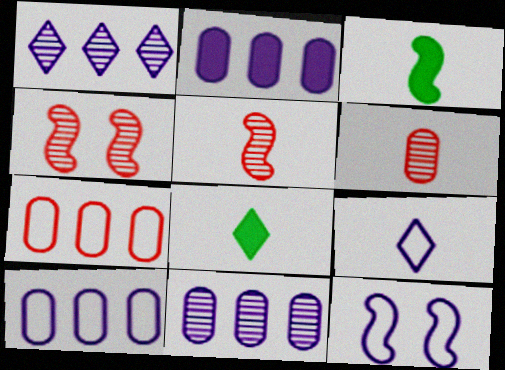[[2, 10, 11], 
[3, 6, 9], 
[4, 8, 10], 
[9, 10, 12]]